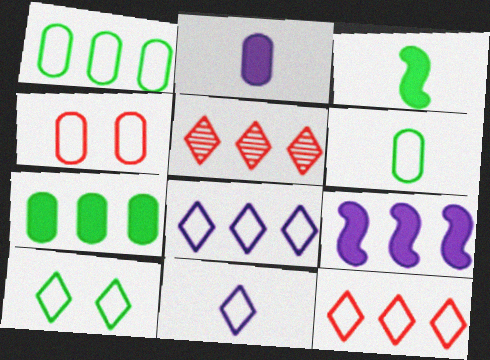[[1, 5, 9], 
[10, 11, 12]]